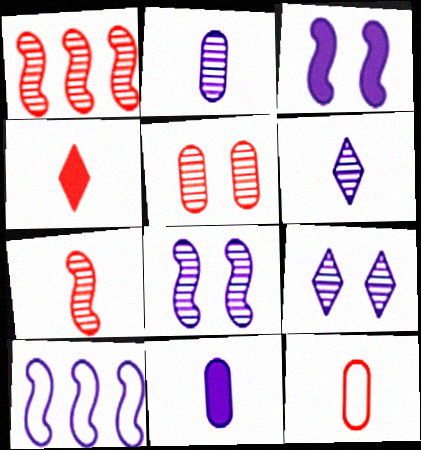[[4, 7, 12], 
[9, 10, 11]]